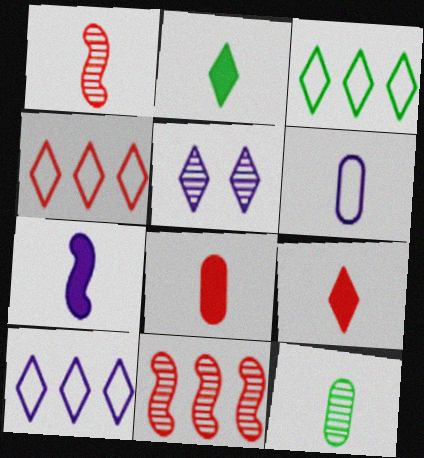[[1, 2, 6], 
[2, 4, 5], 
[2, 7, 8], 
[3, 4, 10], 
[3, 5, 9], 
[5, 11, 12], 
[6, 8, 12]]